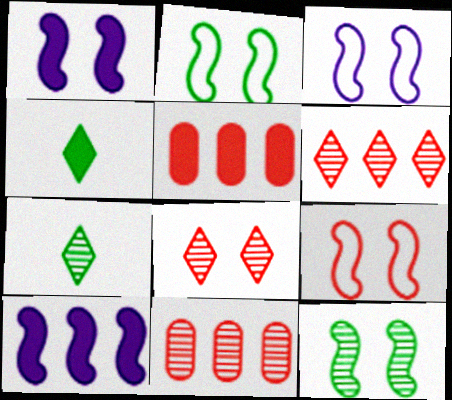[[1, 4, 5], 
[1, 9, 12], 
[2, 3, 9], 
[3, 4, 11], 
[3, 5, 7]]